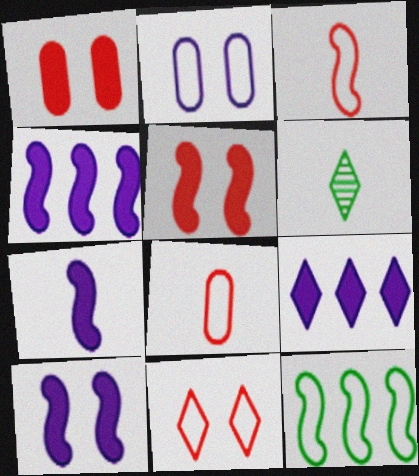[[4, 7, 10], 
[6, 7, 8], 
[6, 9, 11]]